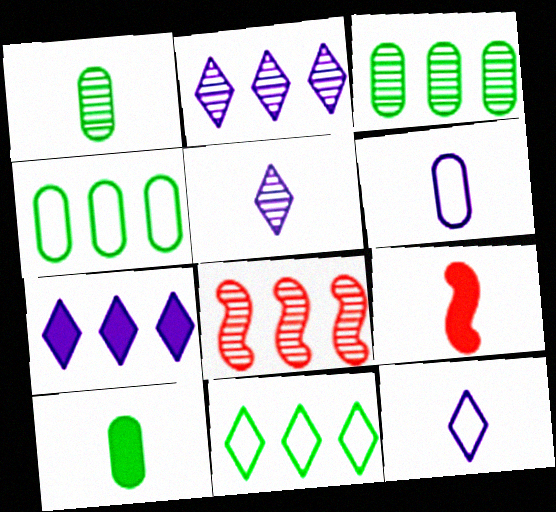[[1, 9, 12], 
[2, 3, 8], 
[4, 7, 8]]